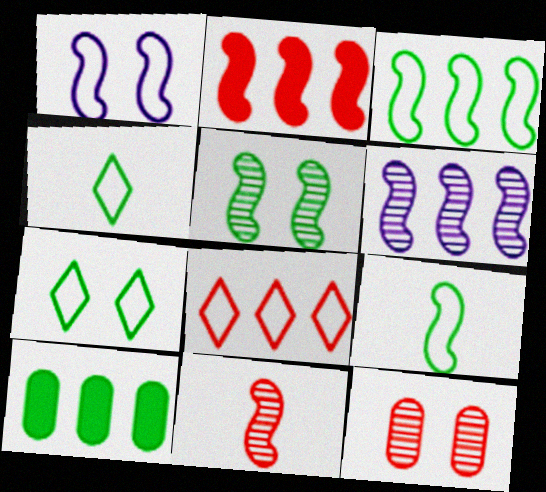[[2, 3, 6], 
[4, 5, 10], 
[5, 6, 11], 
[6, 8, 10]]